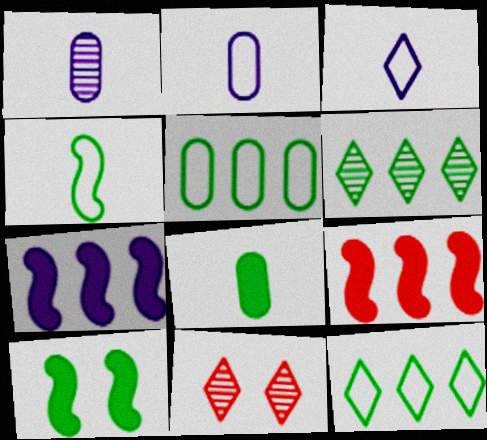[]